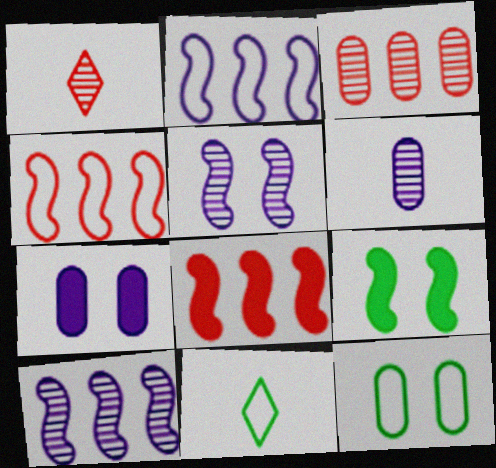[]